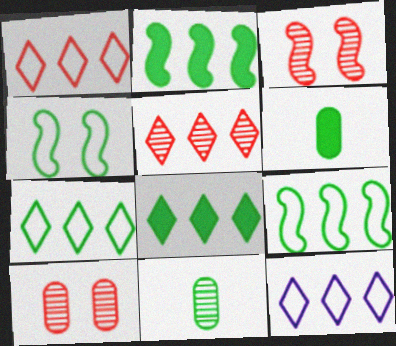[[1, 7, 12], 
[3, 6, 12], 
[4, 8, 11], 
[5, 8, 12]]